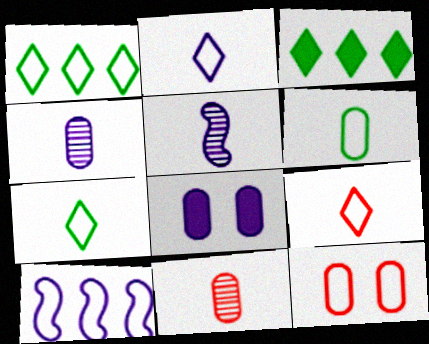[[2, 7, 9], 
[3, 5, 12], 
[7, 10, 12]]